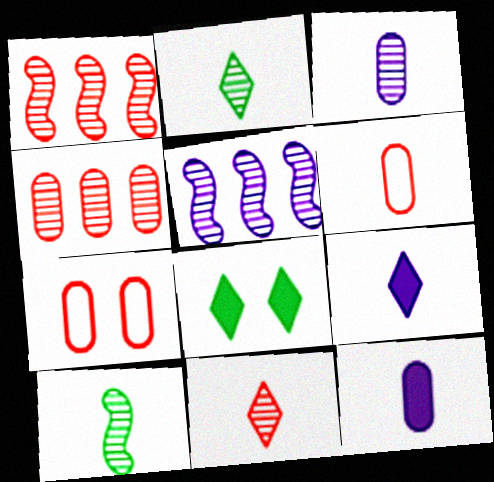[[3, 10, 11], 
[5, 6, 8], 
[6, 9, 10]]